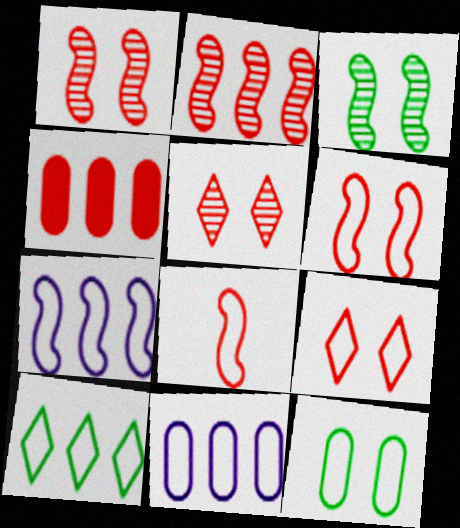[[4, 5, 8]]